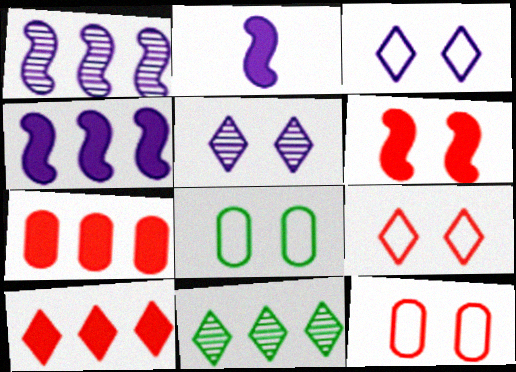[[2, 11, 12], 
[5, 6, 8]]